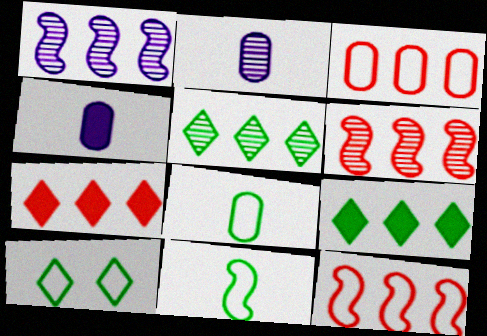[[1, 3, 9], 
[3, 6, 7], 
[4, 6, 10]]